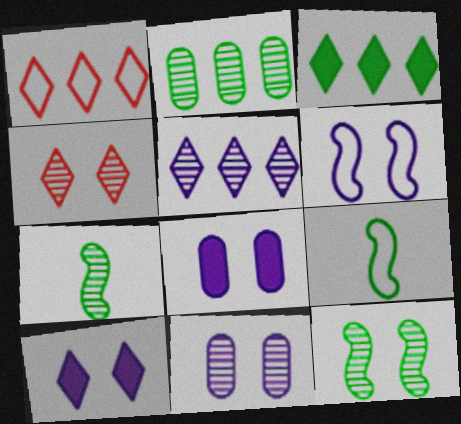[[1, 3, 5], 
[1, 7, 8], 
[4, 11, 12], 
[6, 10, 11]]